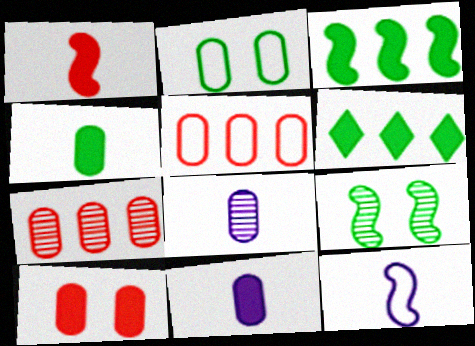[[2, 7, 11]]